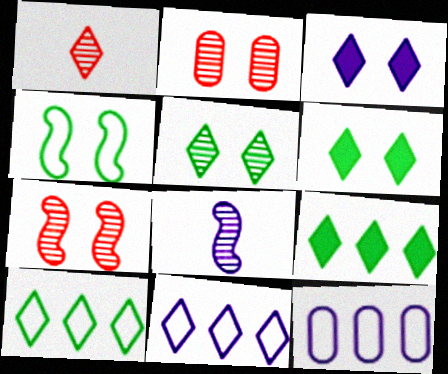[[1, 3, 10], 
[1, 6, 11], 
[2, 3, 4], 
[3, 8, 12]]